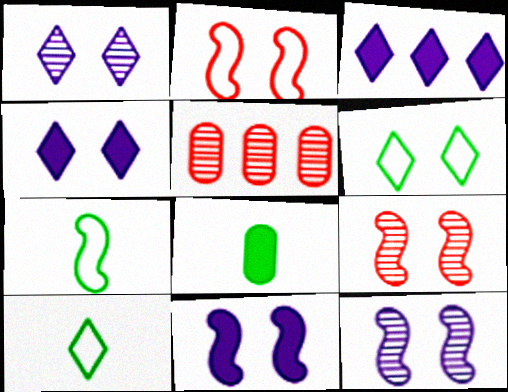[[4, 5, 7], 
[5, 10, 11]]